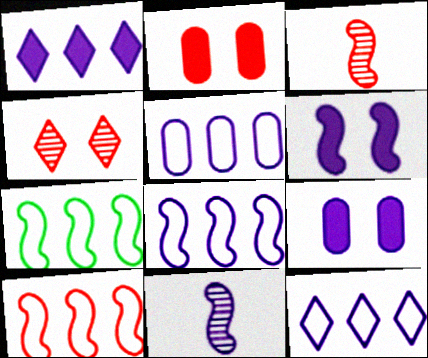[[3, 6, 7], 
[5, 8, 12], 
[6, 8, 11], 
[7, 8, 10], 
[9, 11, 12]]